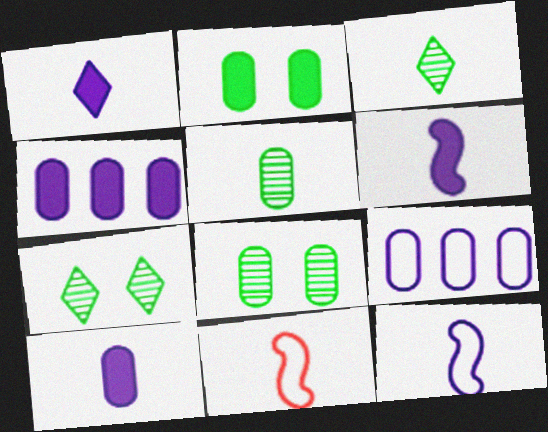[[1, 5, 11], 
[1, 6, 10], 
[3, 10, 11], 
[4, 7, 11]]